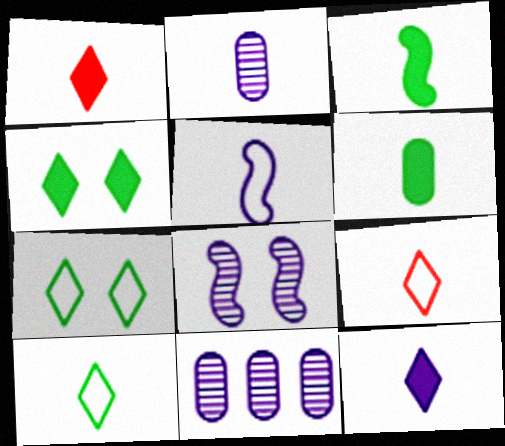[[2, 3, 9], 
[2, 5, 12]]